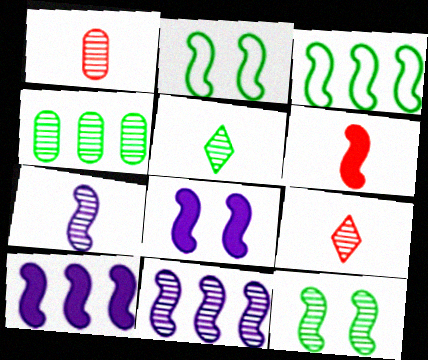[[1, 5, 7], 
[2, 6, 11], 
[4, 5, 12]]